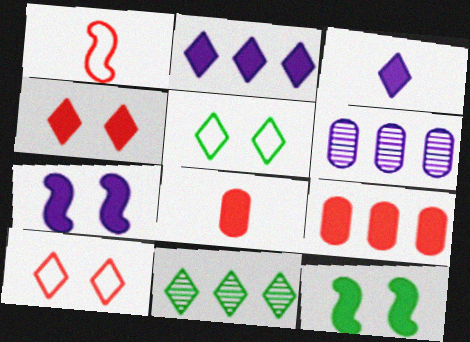[[2, 8, 12], 
[3, 9, 12], 
[3, 10, 11]]